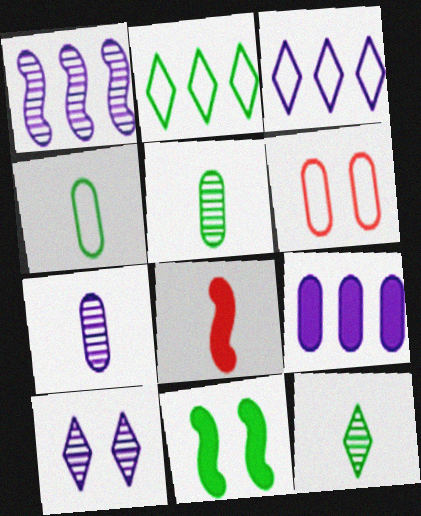[[1, 3, 9], 
[1, 7, 10], 
[2, 5, 11], 
[5, 6, 9], 
[6, 10, 11]]